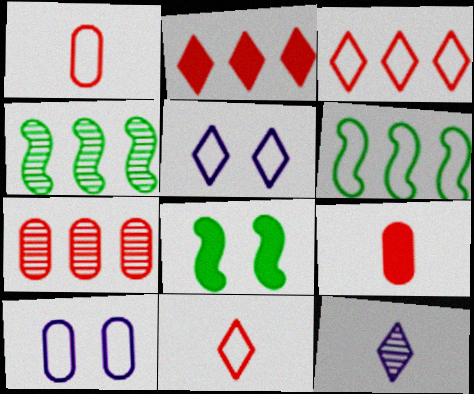[[1, 5, 6], 
[4, 5, 9], 
[6, 10, 11]]